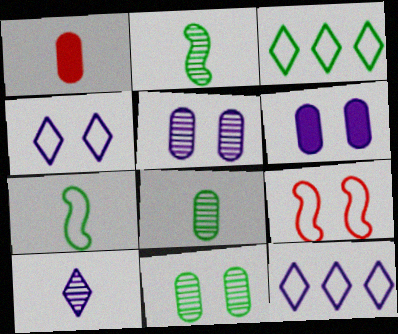[[1, 7, 10]]